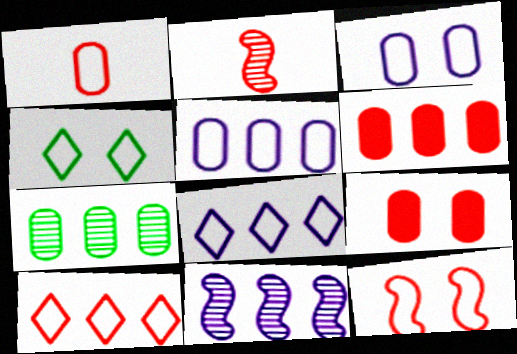[[1, 10, 12], 
[2, 9, 10], 
[3, 4, 12], 
[5, 6, 7]]